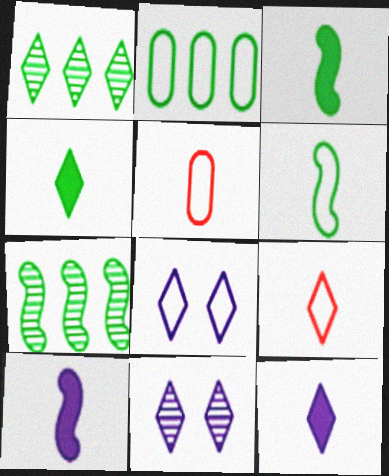[]